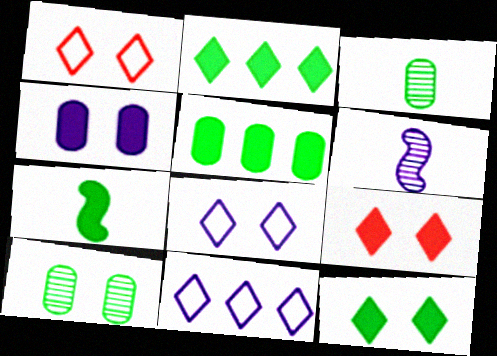[[1, 5, 6], 
[4, 6, 11], 
[5, 7, 12]]